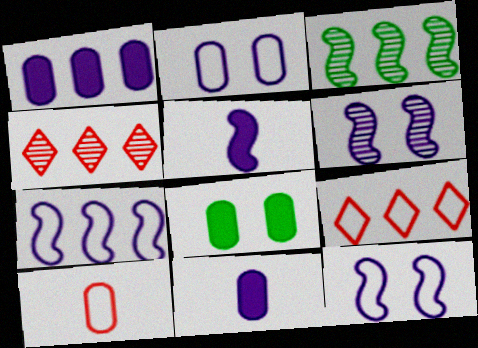[[1, 3, 9], 
[5, 6, 7]]